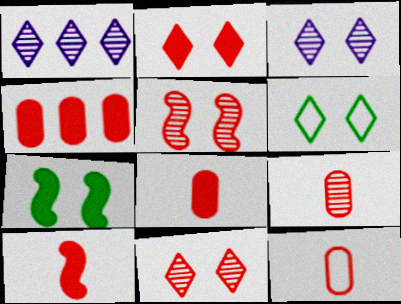[[1, 7, 12], 
[2, 3, 6], 
[2, 4, 10], 
[8, 9, 12]]